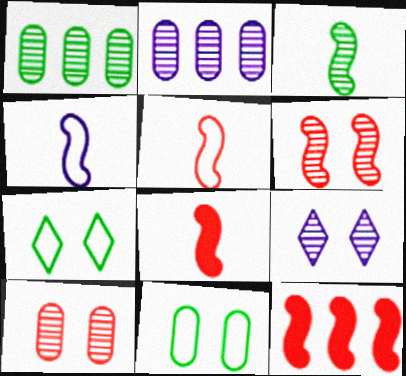[[2, 7, 8], 
[3, 4, 8], 
[5, 6, 12]]